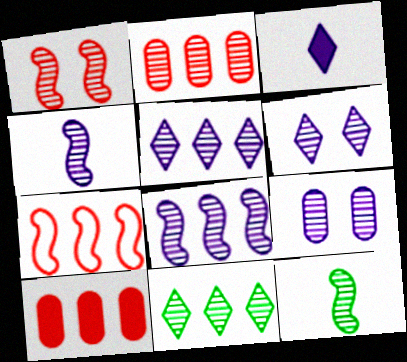[[1, 8, 12], 
[2, 6, 12], 
[2, 8, 11], 
[4, 5, 9]]